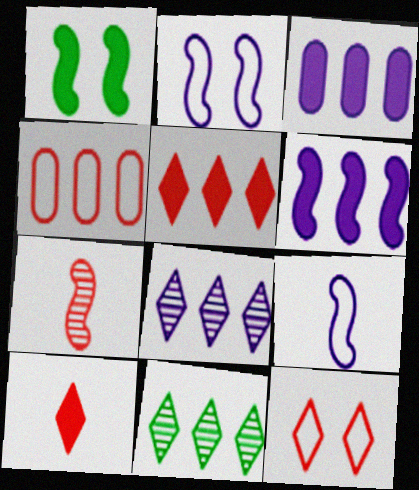[[1, 3, 10], 
[4, 6, 11]]